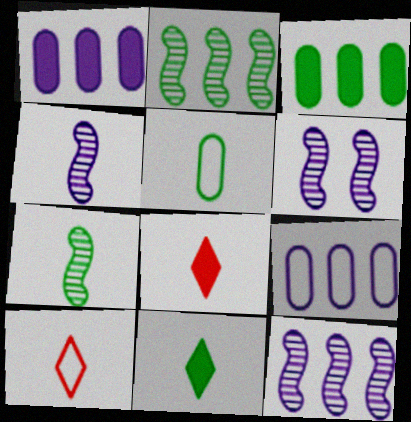[[3, 6, 10], 
[4, 5, 8], 
[4, 6, 12], 
[5, 7, 11]]